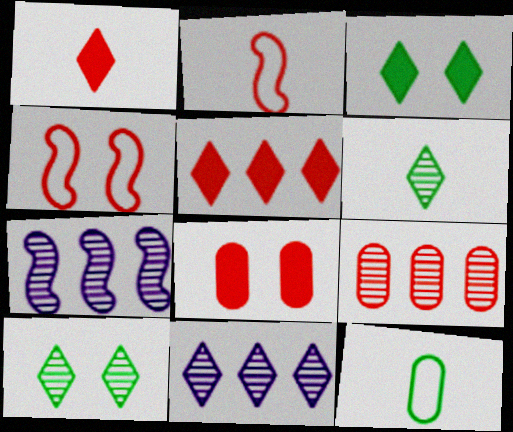[[1, 4, 9]]